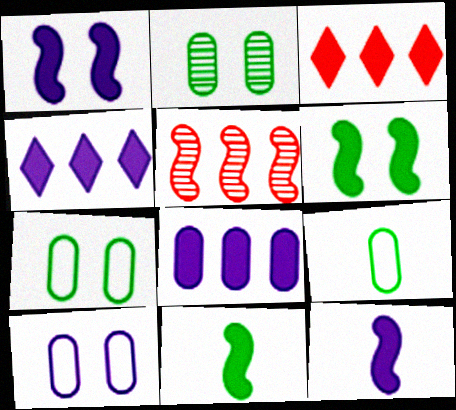[]